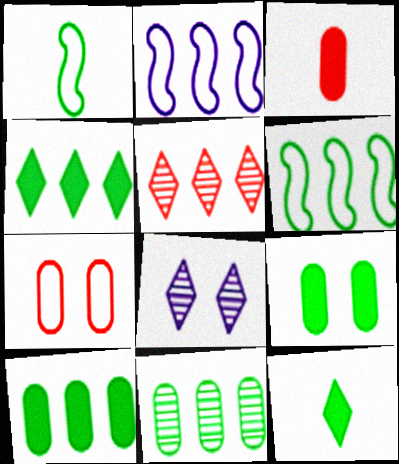[[2, 5, 10], 
[3, 6, 8], 
[4, 6, 11]]